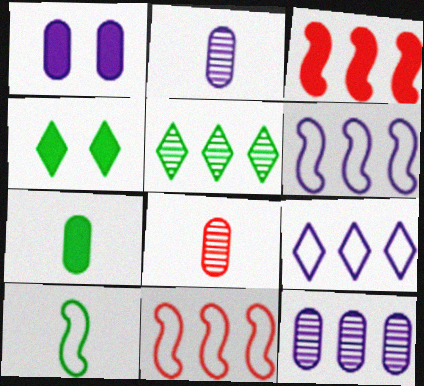[[2, 4, 11], 
[4, 6, 8]]